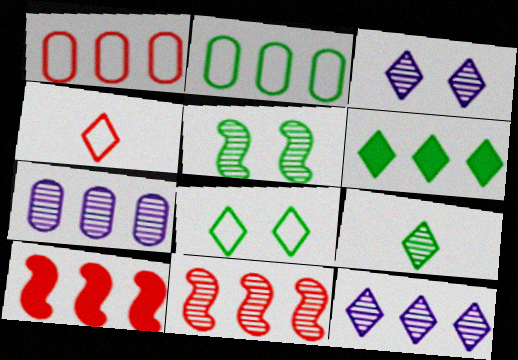[[2, 10, 12], 
[3, 4, 6], 
[6, 8, 9]]